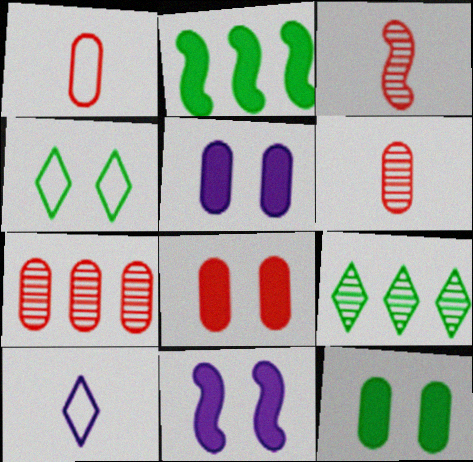[[1, 7, 8], 
[1, 9, 11], 
[5, 8, 12]]